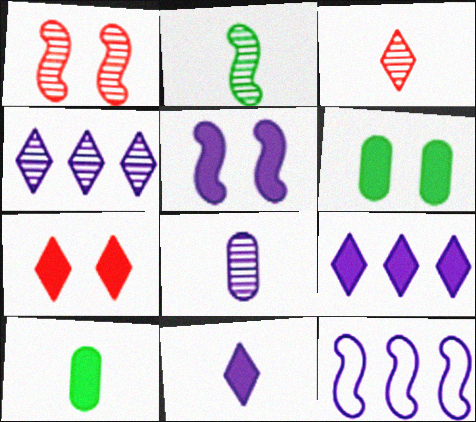[[2, 3, 8], 
[3, 6, 12], 
[5, 6, 7]]